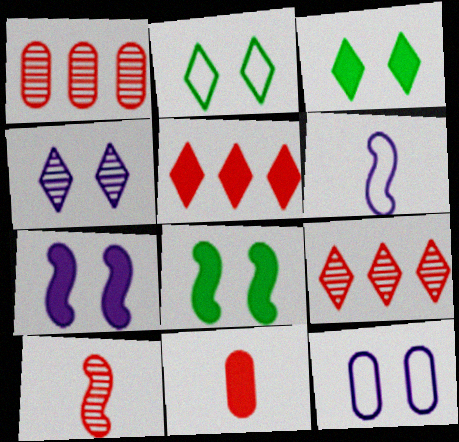[[1, 3, 6], 
[4, 7, 12]]